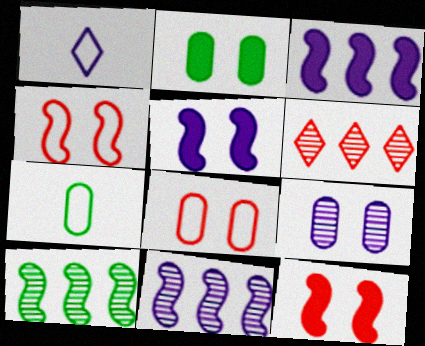[[1, 3, 9], 
[2, 8, 9], 
[5, 6, 7]]